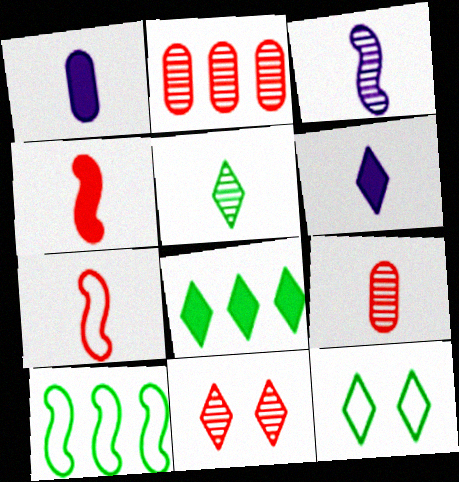[[1, 5, 7], 
[1, 10, 11], 
[3, 5, 9], 
[5, 8, 12]]